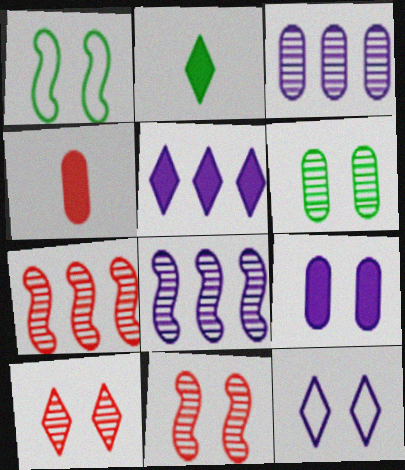[[1, 9, 10]]